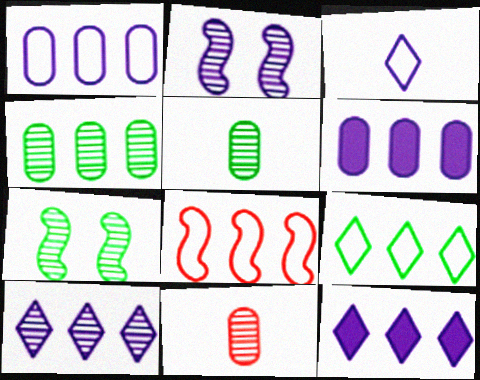[[1, 8, 9], 
[2, 3, 6], 
[4, 8, 12], 
[7, 10, 11]]